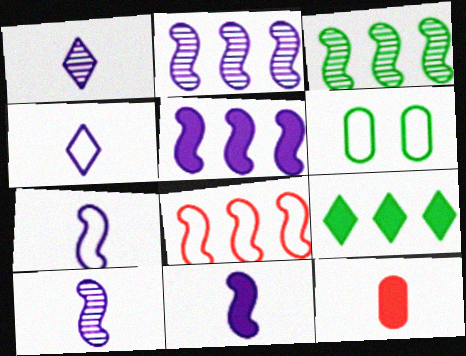[[3, 5, 8], 
[4, 6, 8], 
[7, 10, 11]]